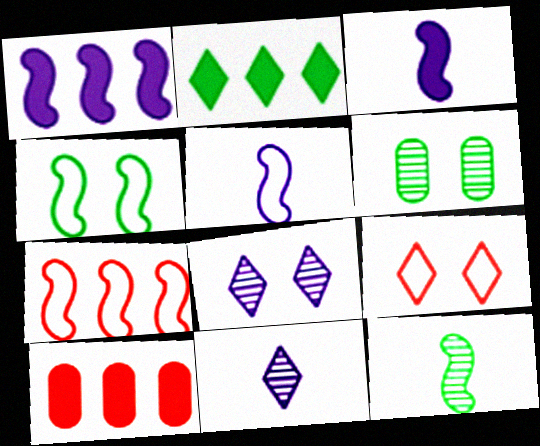[[1, 2, 10], 
[2, 9, 11], 
[4, 5, 7], 
[4, 10, 11]]